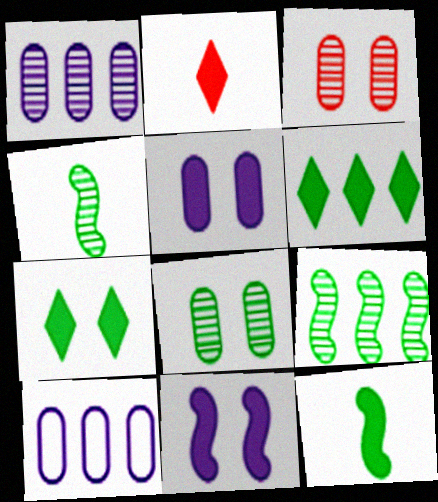[]